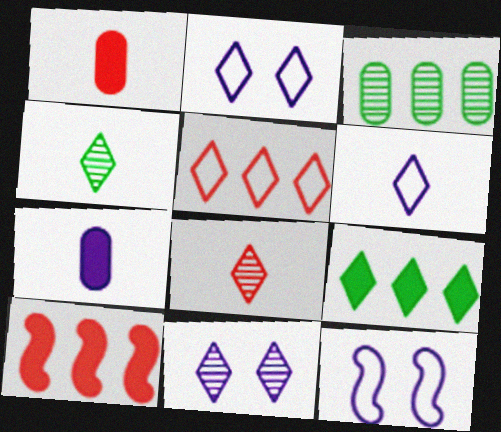[[2, 8, 9]]